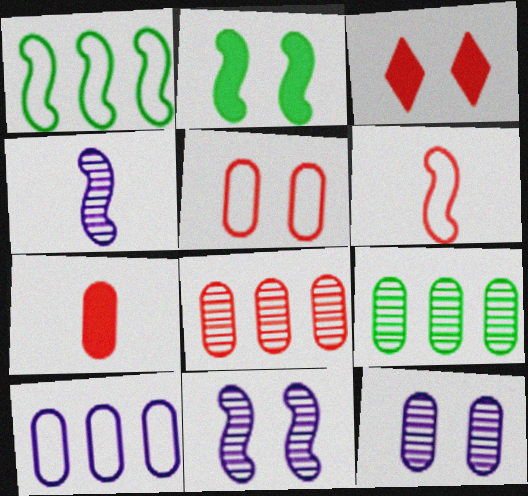[[3, 6, 8], 
[5, 7, 8]]